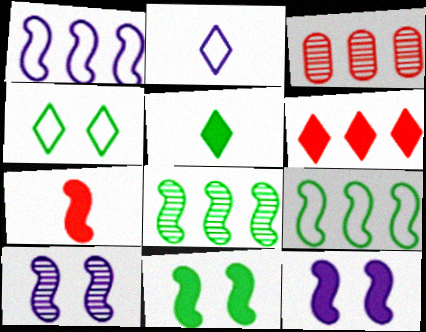[[2, 3, 11], 
[7, 9, 10]]